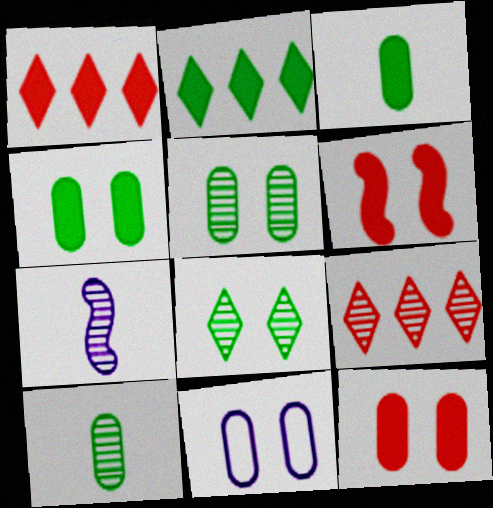[[5, 7, 9], 
[5, 11, 12], 
[6, 8, 11]]